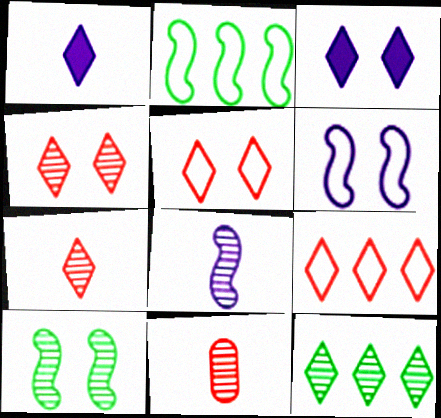[[1, 5, 12], 
[2, 3, 11]]